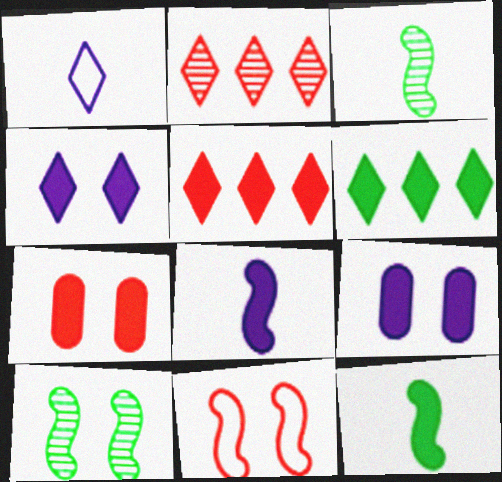[[5, 9, 12], 
[6, 7, 8]]